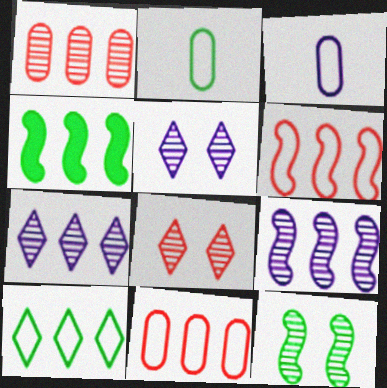[[3, 4, 8], 
[4, 6, 9], 
[4, 7, 11]]